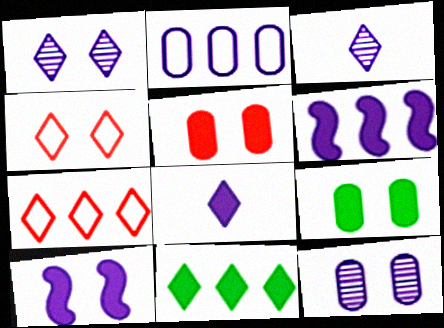[[2, 3, 10], 
[3, 4, 11]]